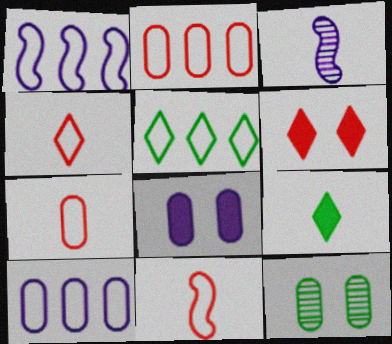[[1, 2, 5], 
[3, 7, 9], 
[4, 7, 11]]